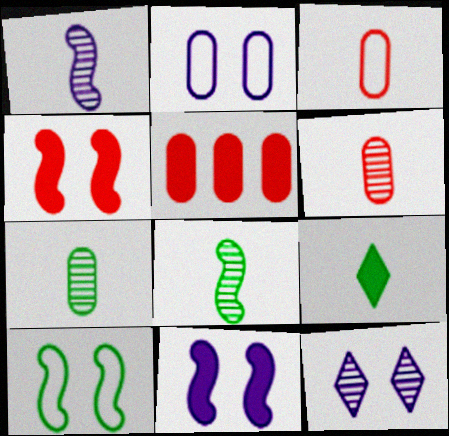[[1, 3, 9], 
[2, 5, 7], 
[2, 11, 12], 
[5, 9, 11]]